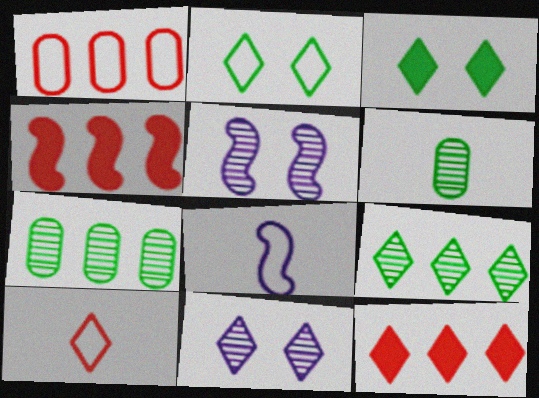[[1, 2, 8]]